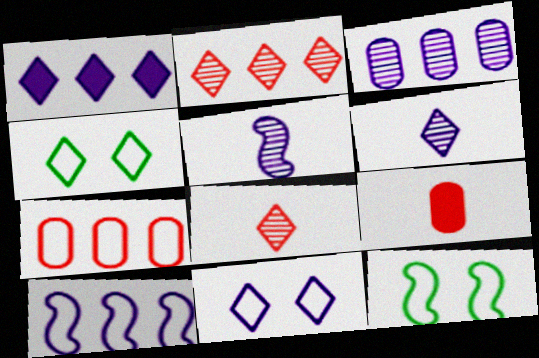[[1, 3, 10], 
[1, 4, 8], 
[1, 6, 11]]